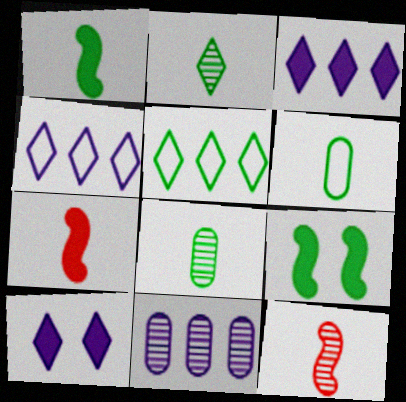[[1, 2, 6], 
[5, 8, 9]]